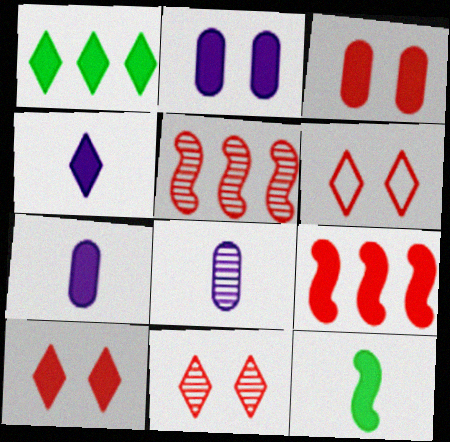[[1, 4, 10], 
[6, 10, 11]]